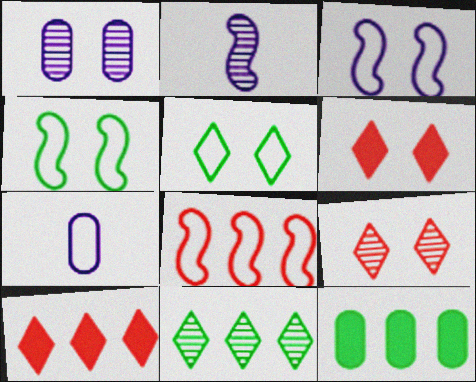[[1, 4, 6], 
[5, 7, 8]]